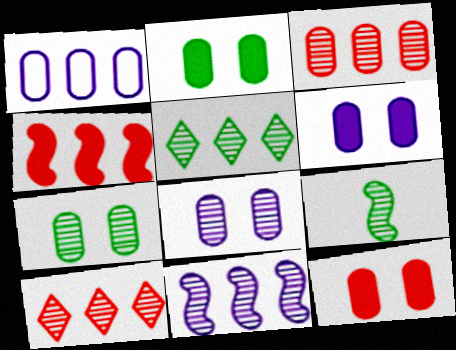[[1, 4, 5], 
[2, 6, 12], 
[3, 5, 11], 
[5, 7, 9], 
[8, 9, 10]]